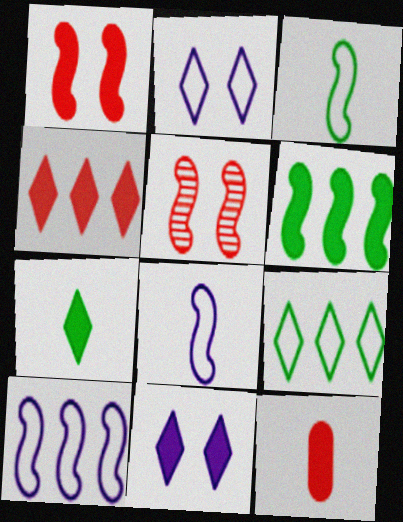[[1, 4, 12], 
[4, 7, 11], 
[5, 6, 8], 
[6, 11, 12]]